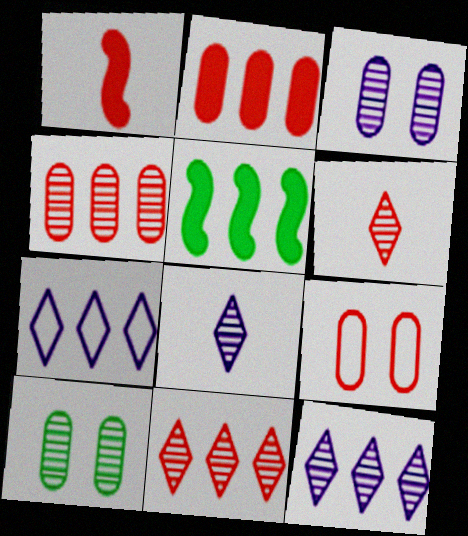[[1, 7, 10], 
[1, 9, 11], 
[4, 5, 7], 
[5, 8, 9]]